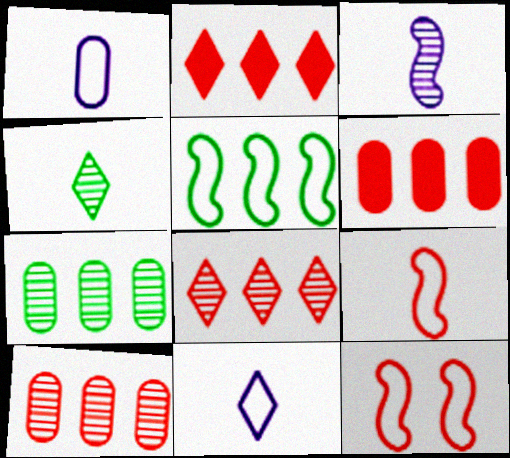[]